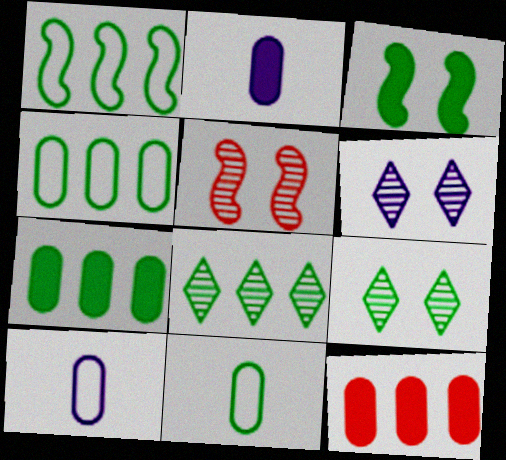[[1, 7, 8], 
[3, 8, 11]]